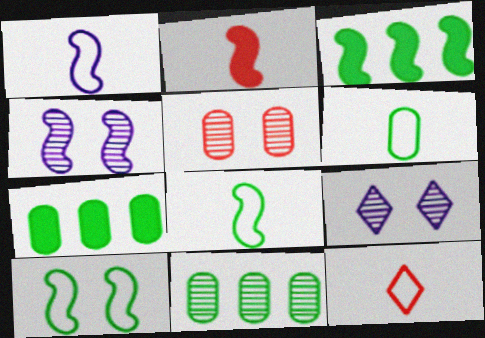[[1, 6, 12], 
[4, 7, 12]]